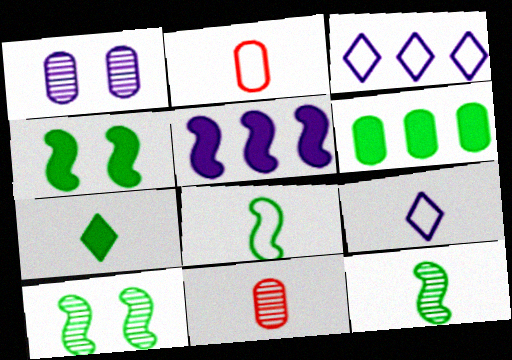[[1, 2, 6], 
[1, 5, 9], 
[2, 8, 9], 
[3, 4, 11], 
[4, 6, 7]]